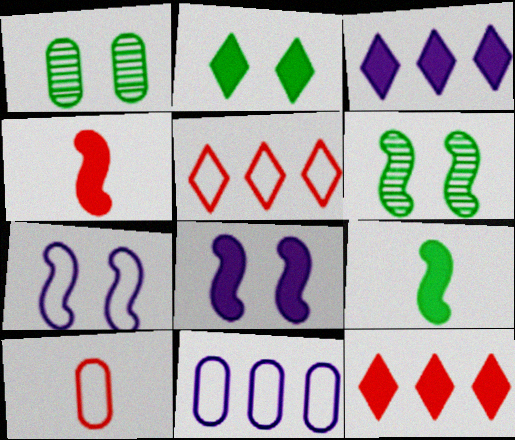[[3, 6, 10]]